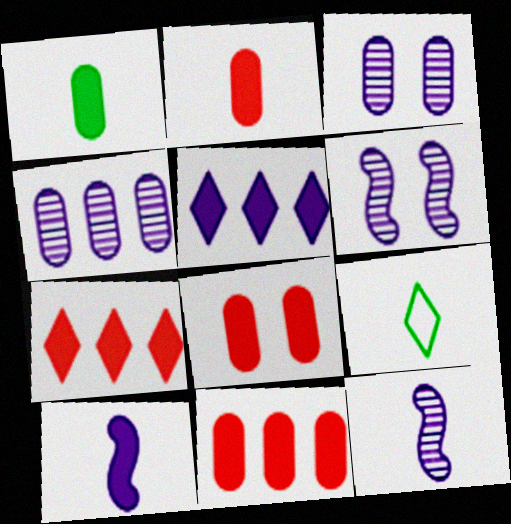[[2, 8, 11], 
[2, 9, 12], 
[6, 9, 11]]